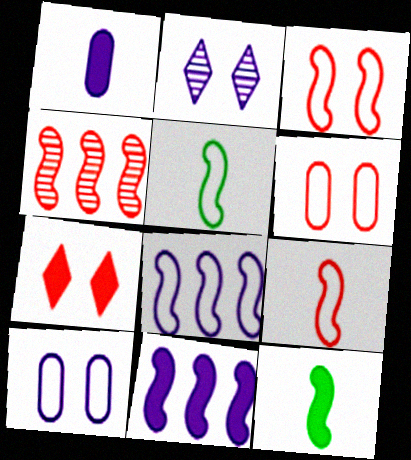[[1, 2, 8], 
[3, 5, 8]]